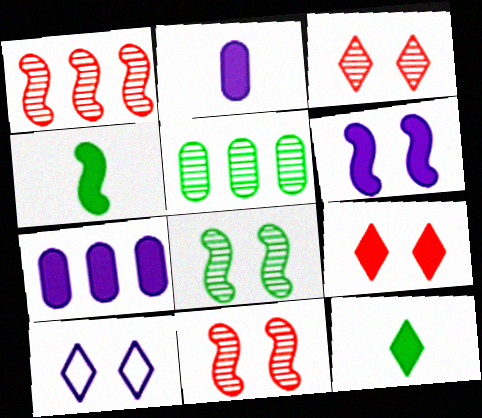[[4, 7, 9]]